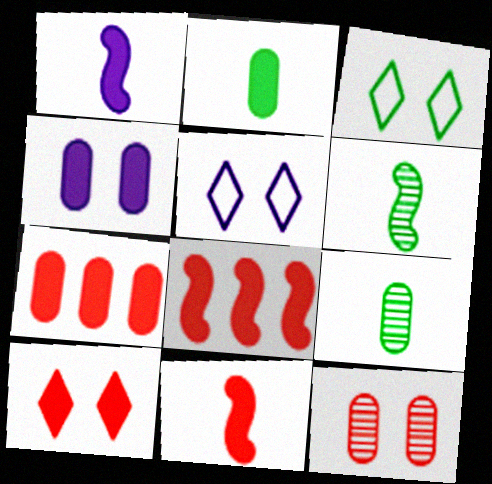[[2, 4, 7], 
[5, 6, 7], 
[5, 8, 9], 
[7, 10, 11]]